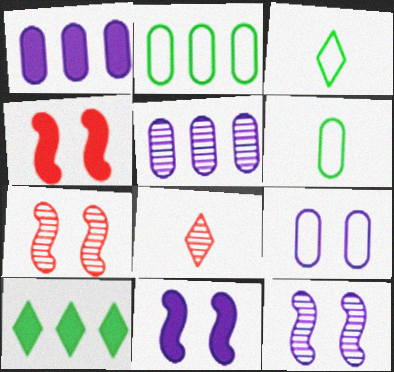[[1, 3, 7], 
[2, 8, 11], 
[3, 4, 5]]